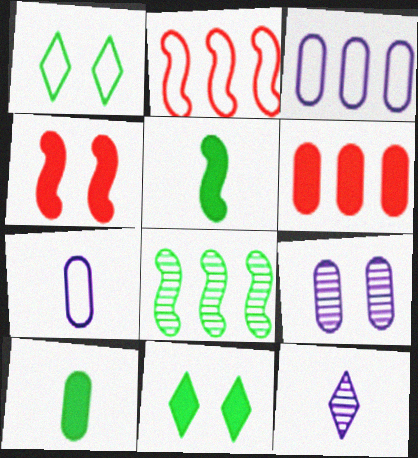[[1, 2, 7], 
[1, 4, 9], 
[1, 8, 10]]